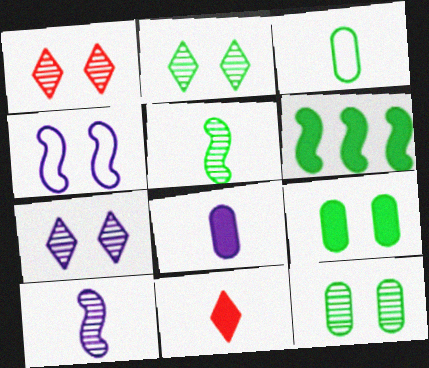[[1, 2, 7], 
[1, 4, 9], 
[2, 3, 6], 
[3, 10, 11]]